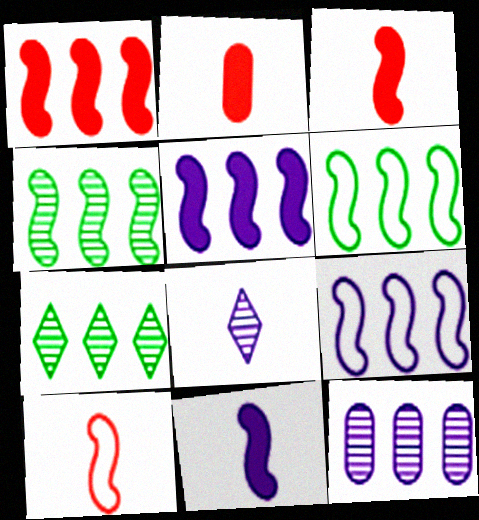[[1, 4, 9]]